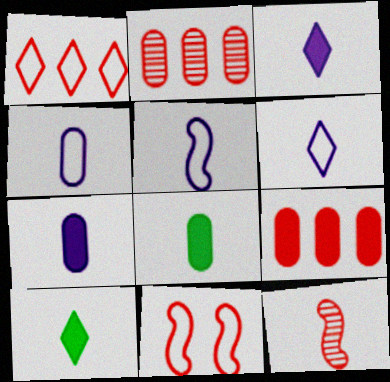[[4, 5, 6], 
[4, 10, 12], 
[6, 8, 12]]